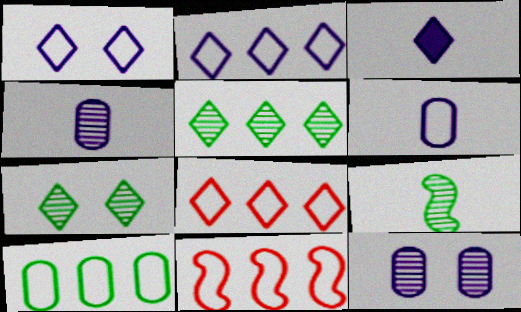[[2, 10, 11], 
[3, 7, 8]]